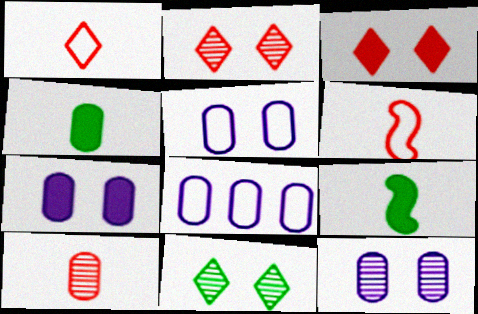[[2, 8, 9], 
[5, 7, 12]]